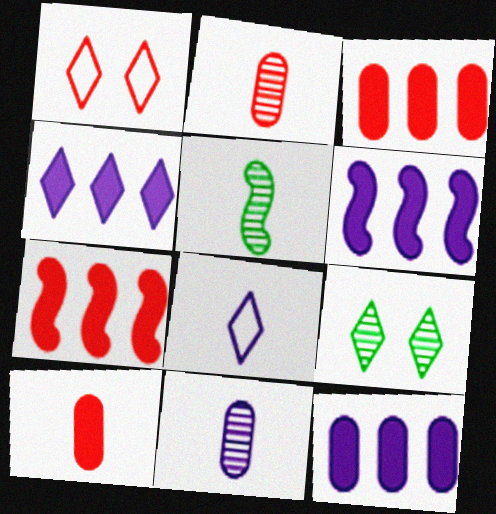[[1, 2, 7], 
[1, 5, 12], 
[4, 6, 12], 
[5, 8, 10]]